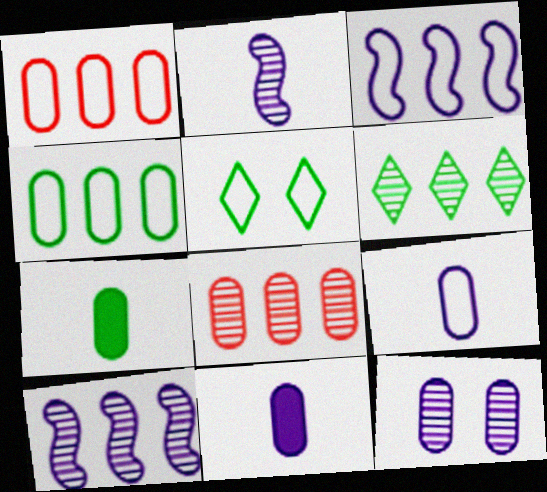[[1, 7, 12], 
[6, 8, 10]]